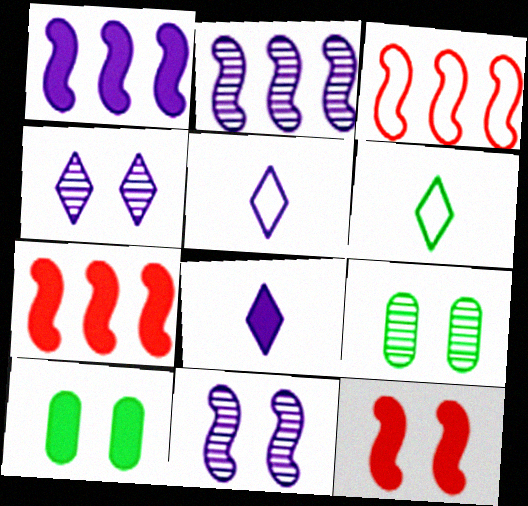[[3, 8, 9], 
[5, 7, 9], 
[7, 8, 10]]